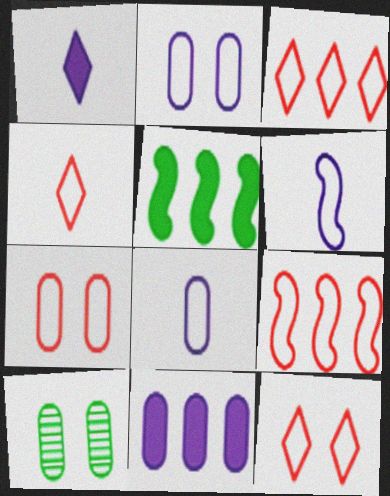[[1, 9, 10], 
[3, 4, 12], 
[4, 7, 9]]